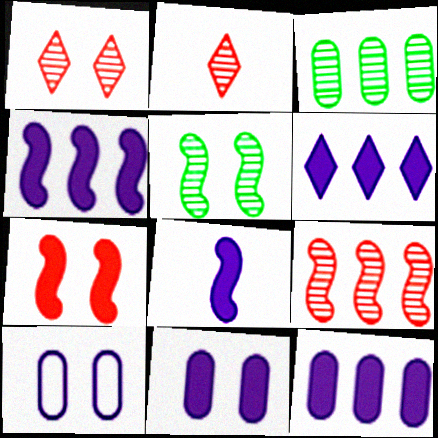[[4, 6, 12], 
[6, 8, 11]]